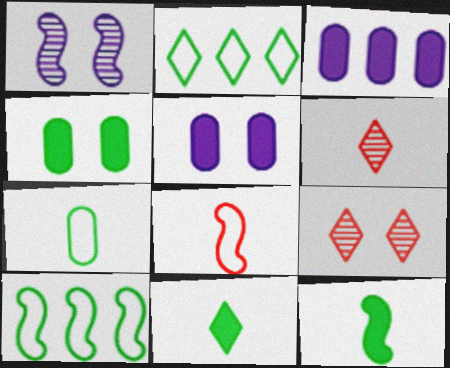[[5, 6, 10]]